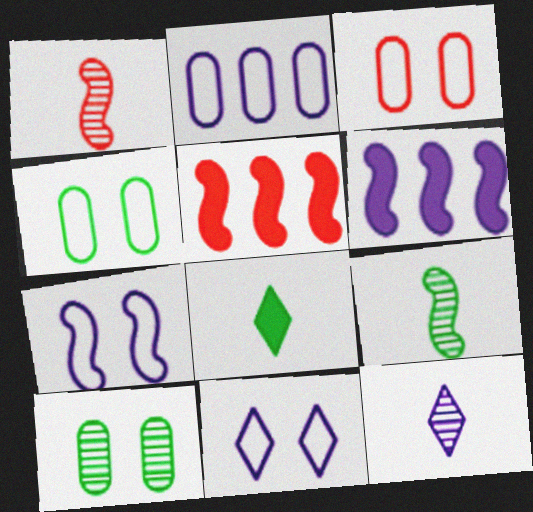[[4, 5, 12], 
[5, 7, 9]]